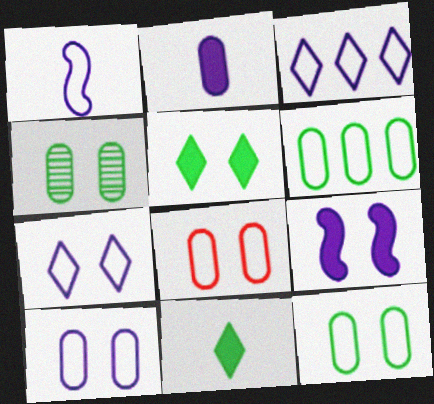[[1, 3, 10], 
[8, 10, 12]]